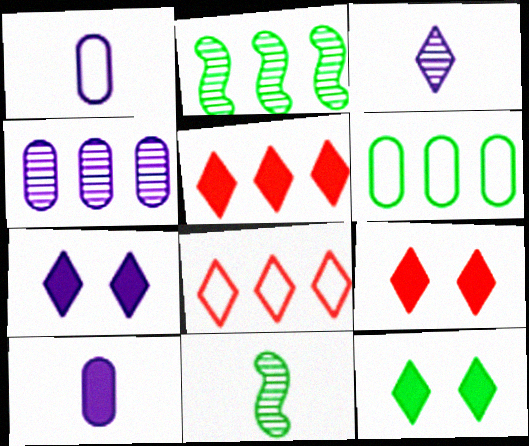[[1, 2, 9], 
[3, 8, 12], 
[6, 11, 12], 
[7, 9, 12]]